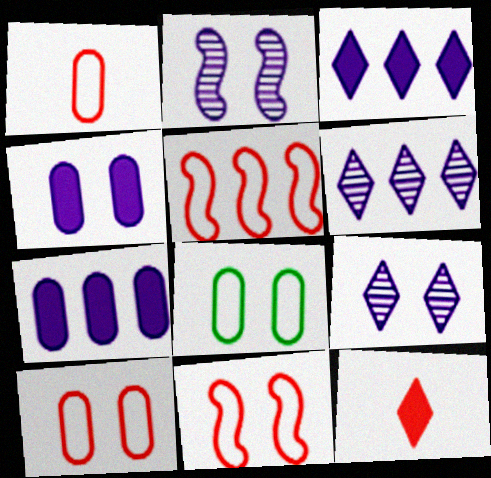[]